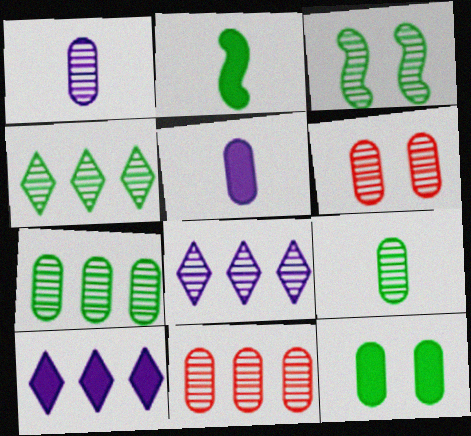[[1, 6, 7], 
[3, 4, 9]]